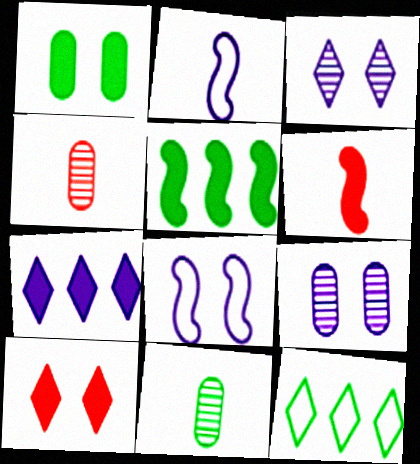[[1, 6, 7], 
[2, 7, 9], 
[6, 9, 12]]